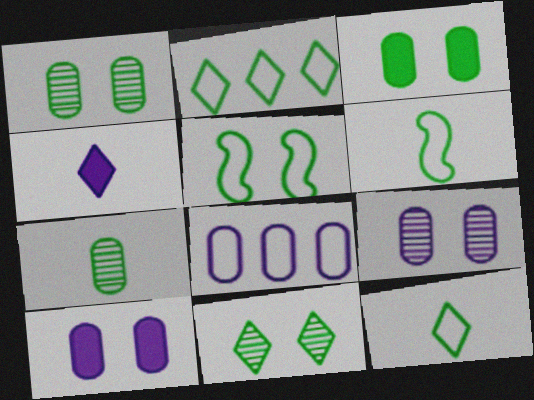[[3, 5, 11]]